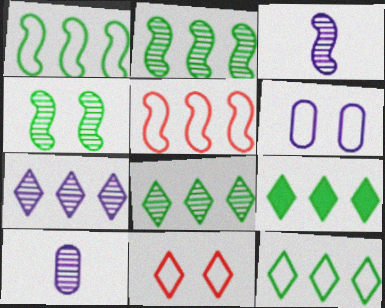[[8, 9, 12]]